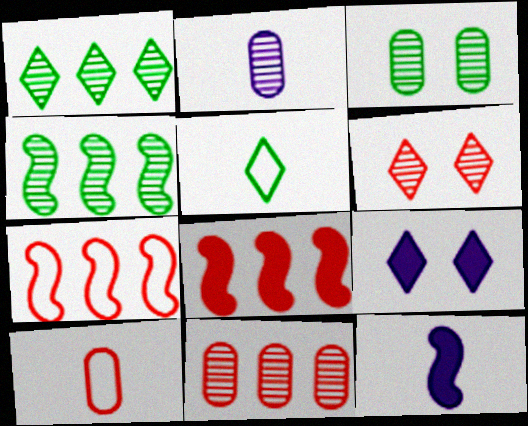[[2, 3, 11], 
[2, 4, 6], 
[4, 9, 10], 
[6, 8, 10]]